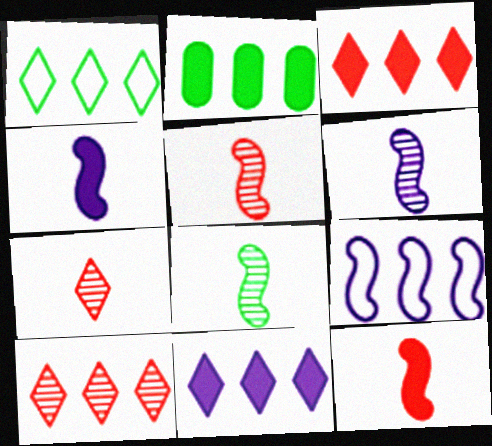[[1, 10, 11], 
[2, 9, 10], 
[5, 6, 8]]